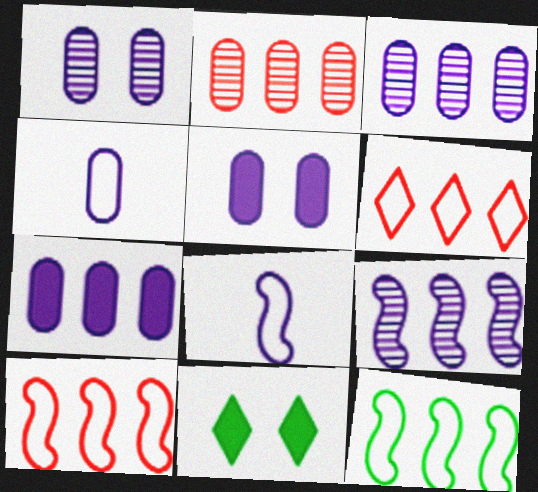[[1, 4, 7], 
[2, 8, 11], 
[3, 4, 5]]